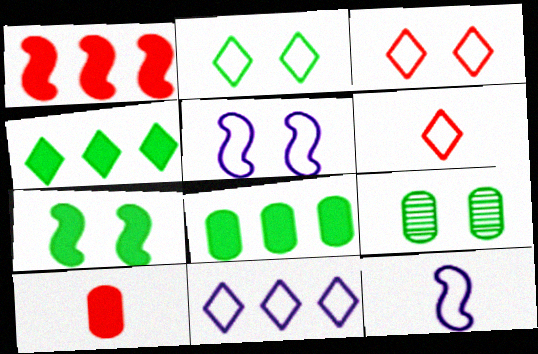[[2, 6, 11], 
[2, 7, 9]]